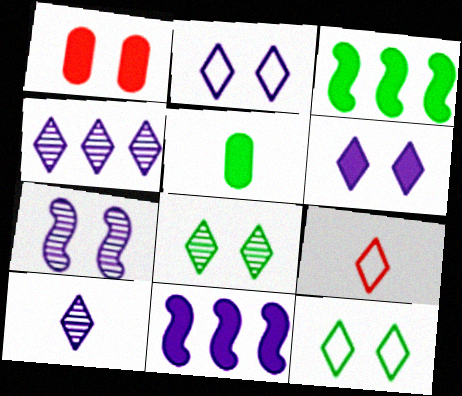[[1, 7, 12]]